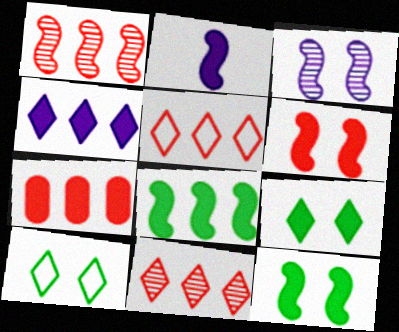[[1, 5, 7], 
[2, 6, 8], 
[2, 7, 9], 
[4, 7, 8]]